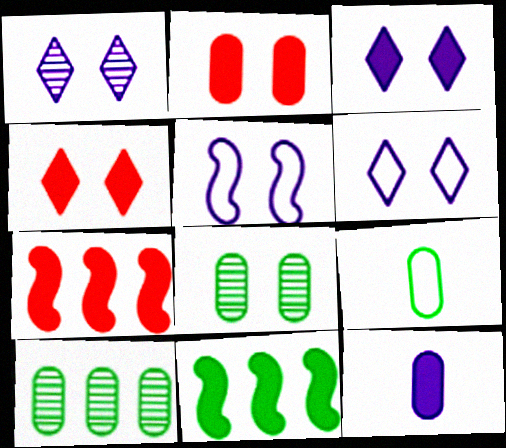[[1, 3, 6], 
[1, 7, 9], 
[4, 5, 8], 
[4, 11, 12]]